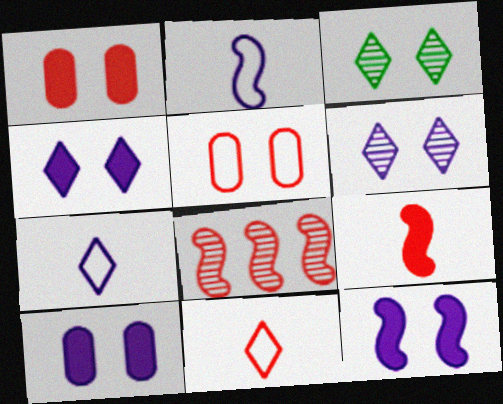[[1, 8, 11], 
[3, 5, 12], 
[4, 10, 12]]